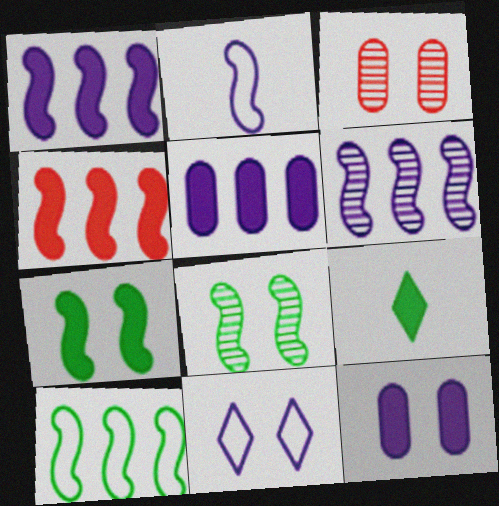[[2, 4, 8], 
[3, 7, 11], 
[4, 6, 10], 
[4, 9, 12]]